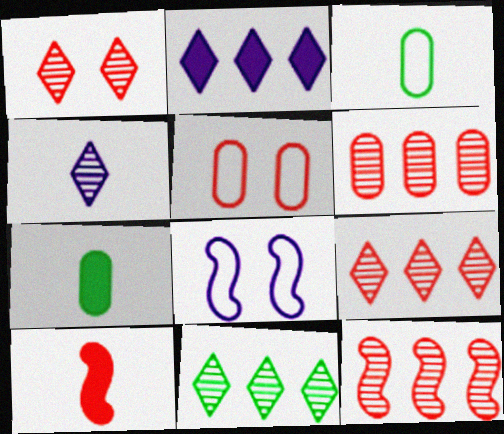[[1, 4, 11], 
[3, 4, 10], 
[5, 9, 10], 
[6, 9, 12], 
[7, 8, 9]]